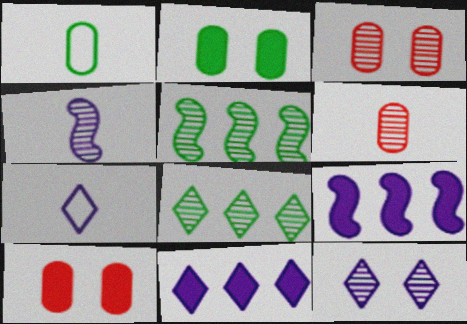[[3, 4, 8], 
[5, 6, 12], 
[5, 7, 10], 
[7, 11, 12]]